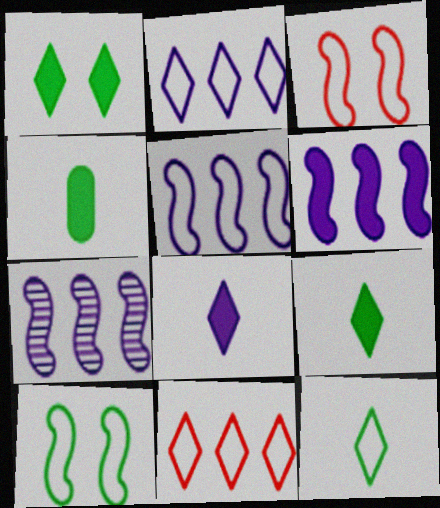[[5, 6, 7]]